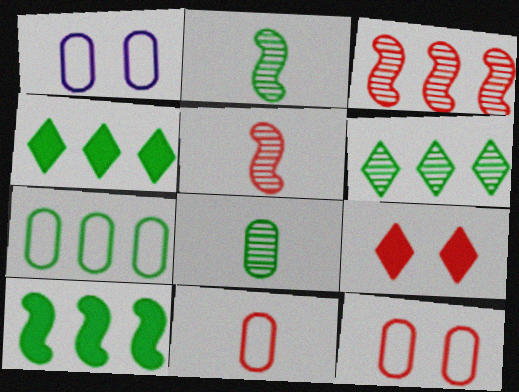[[1, 4, 5], 
[1, 7, 11], 
[3, 9, 11], 
[6, 7, 10]]